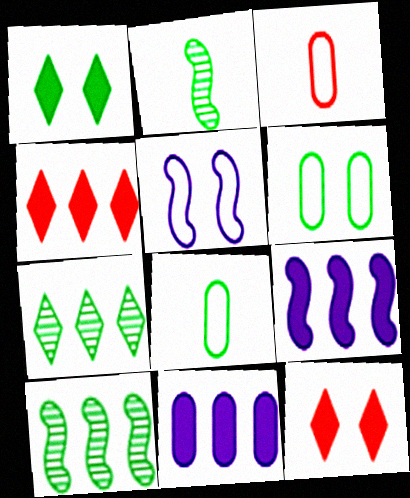[[1, 8, 10]]